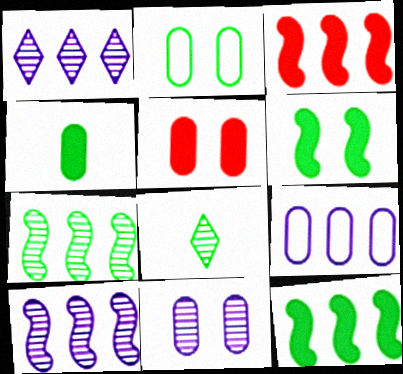[[2, 5, 11], 
[2, 8, 12]]